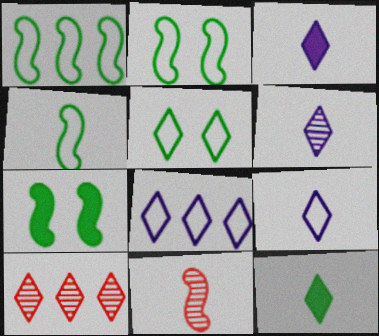[[1, 2, 4], 
[3, 5, 10], 
[3, 6, 9]]